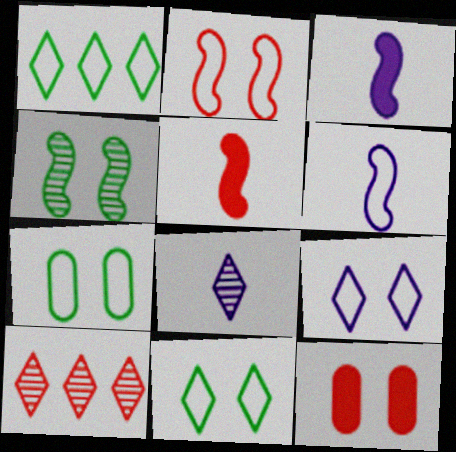[[2, 7, 9], 
[3, 7, 10], 
[4, 9, 12]]